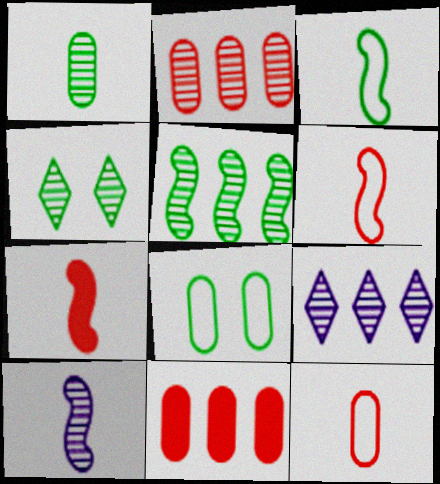[[1, 4, 5], 
[2, 4, 10], 
[2, 5, 9], 
[3, 7, 10], 
[7, 8, 9]]